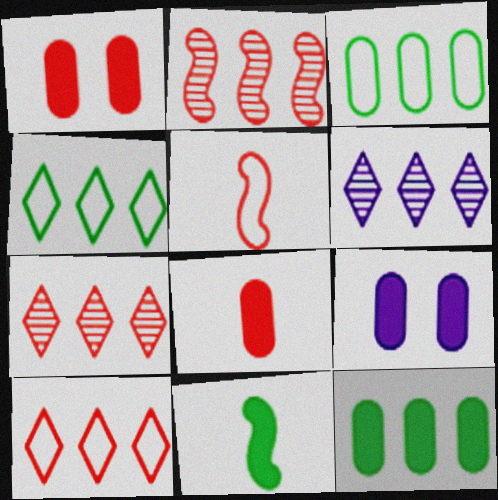[[1, 5, 7], 
[8, 9, 12]]